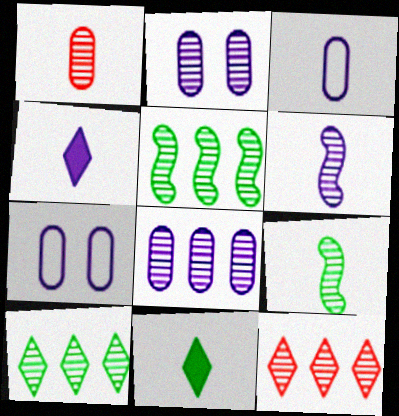[[2, 9, 12], 
[3, 4, 6], 
[5, 8, 12]]